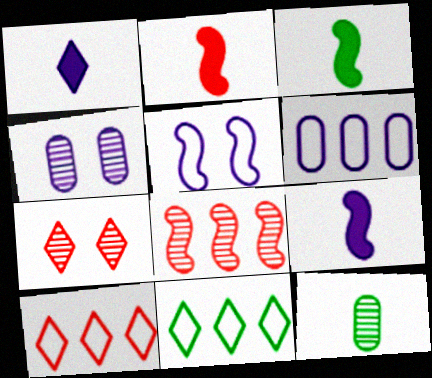[[1, 7, 11], 
[2, 3, 9], 
[2, 4, 11], 
[3, 4, 10], 
[3, 5, 8], 
[3, 6, 7]]